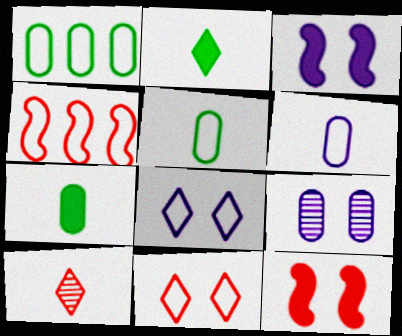[[1, 3, 10], 
[2, 4, 9], 
[3, 8, 9], 
[4, 5, 8]]